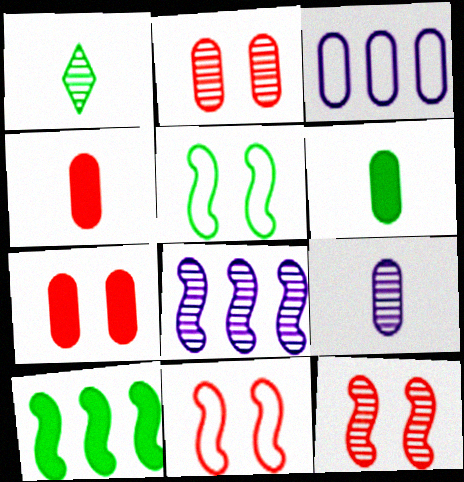[[1, 2, 8], 
[2, 3, 6]]